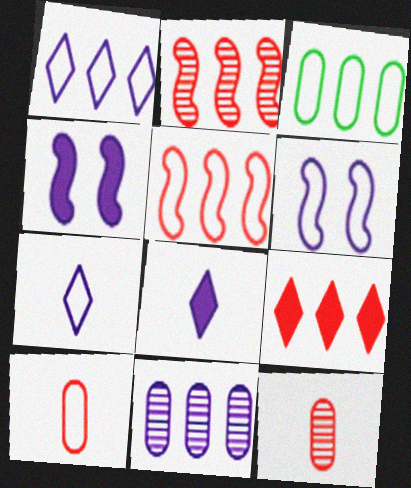[[1, 3, 5], 
[4, 7, 11], 
[6, 8, 11]]